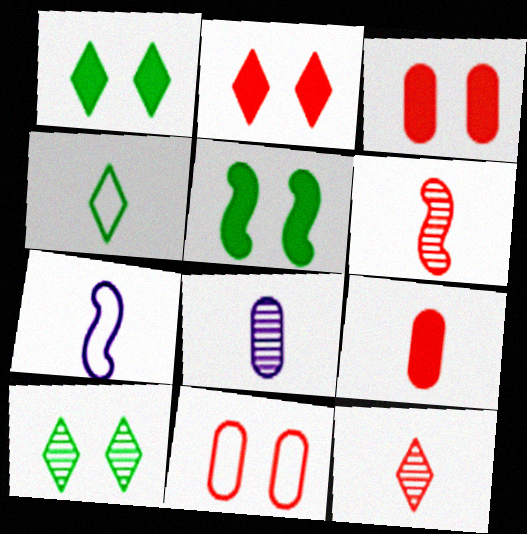[]